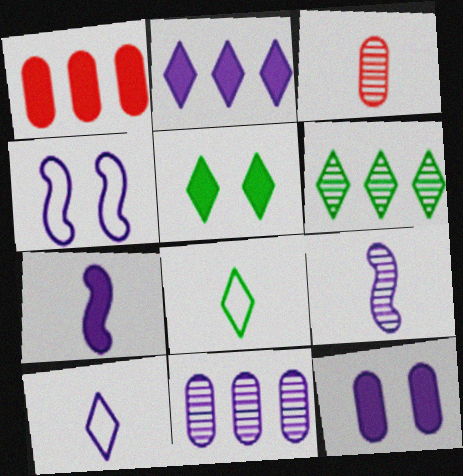[[1, 5, 7], 
[2, 7, 12], 
[3, 7, 8], 
[5, 6, 8]]